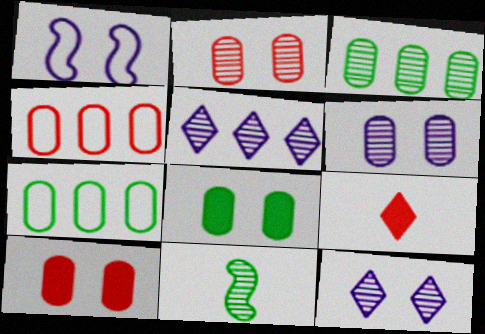[[1, 3, 9], 
[2, 5, 11]]